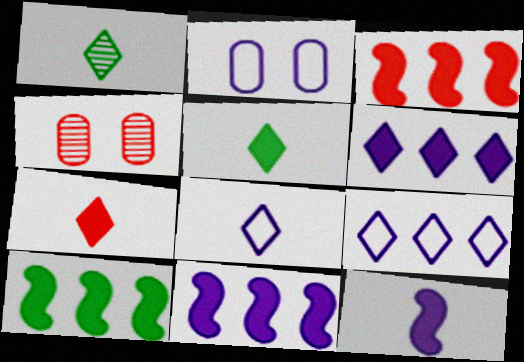[[1, 2, 3], 
[1, 7, 8], 
[3, 10, 11], 
[4, 8, 10]]